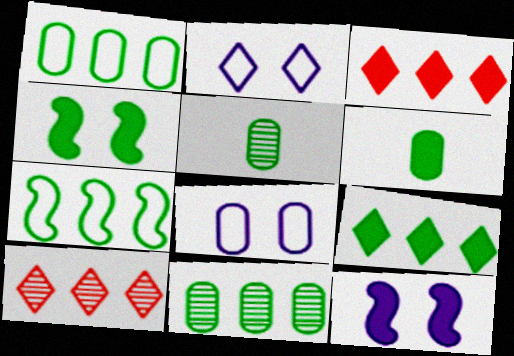[[3, 6, 12], 
[4, 6, 9], 
[7, 9, 11]]